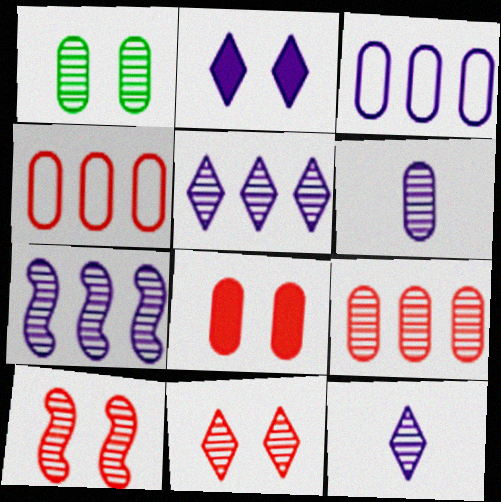[[1, 6, 9]]